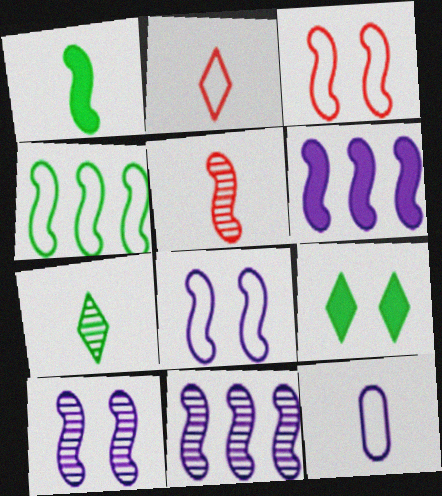[[1, 3, 11]]